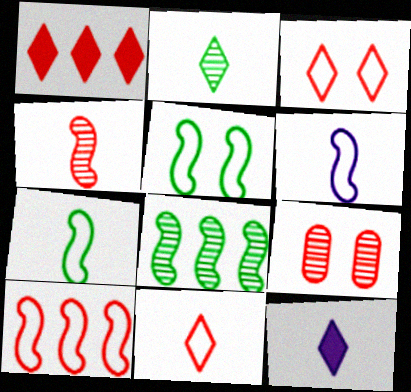[[2, 11, 12], 
[5, 6, 10]]